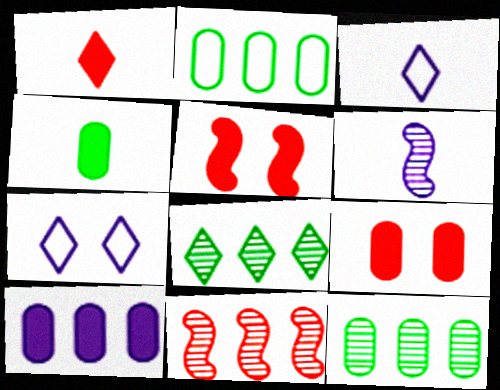[[1, 7, 8], 
[3, 5, 12], 
[4, 7, 11], 
[4, 9, 10], 
[6, 7, 10]]